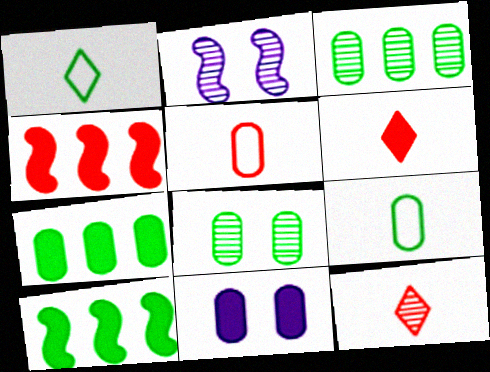[[1, 8, 10], 
[2, 3, 12], 
[3, 5, 11], 
[6, 10, 11], 
[7, 8, 9]]